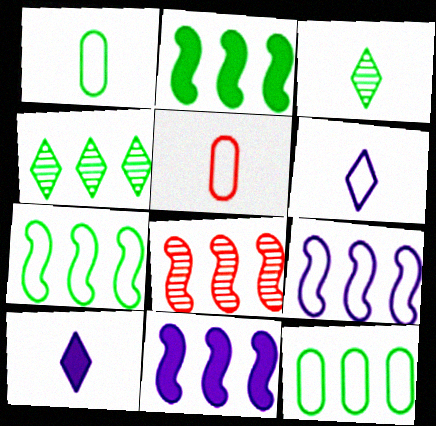[[2, 4, 12], 
[2, 8, 9], 
[7, 8, 11]]